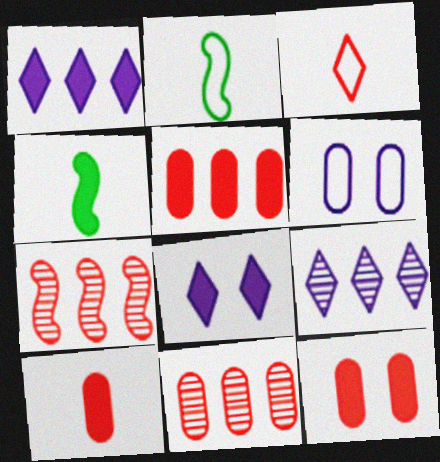[[1, 4, 12], 
[2, 8, 11], 
[2, 9, 12], 
[3, 7, 12], 
[4, 5, 8], 
[5, 10, 12]]